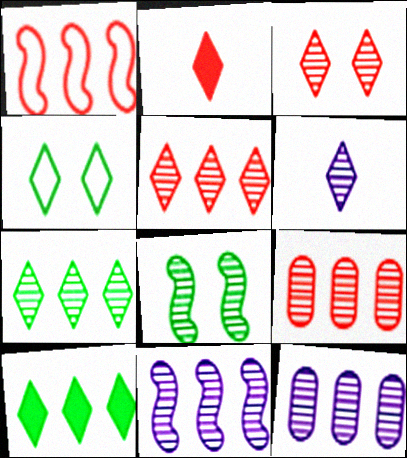[[1, 10, 12], 
[3, 6, 7], 
[6, 8, 9], 
[7, 9, 11]]